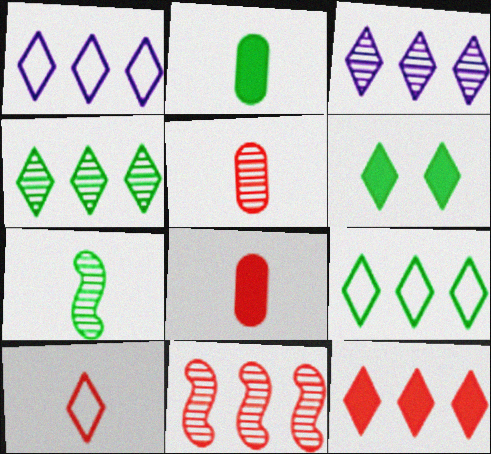[[1, 4, 12], 
[3, 6, 10], 
[3, 9, 12]]